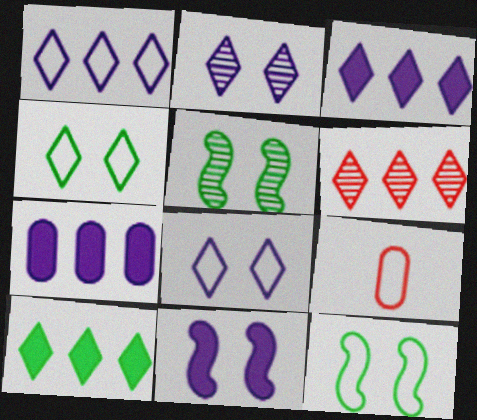[[1, 6, 10], 
[1, 9, 12], 
[3, 5, 9]]